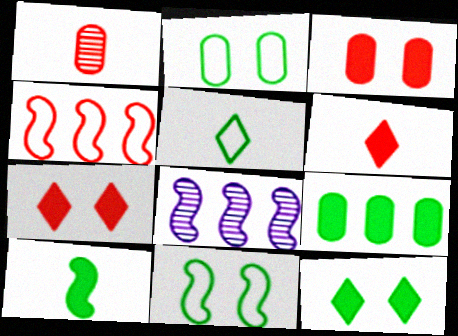[[1, 4, 7], 
[2, 6, 8], 
[3, 5, 8], 
[9, 10, 12]]